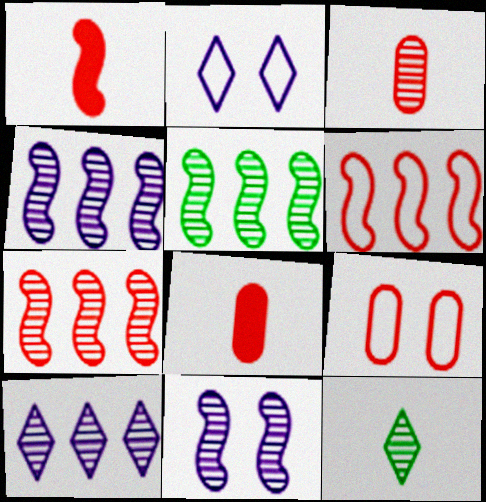[[2, 5, 8], 
[4, 5, 7]]